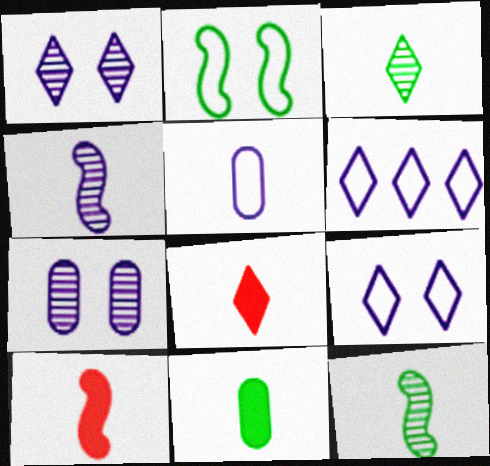[[3, 5, 10], 
[5, 8, 12]]